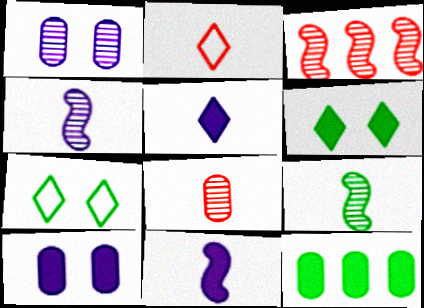[[7, 9, 12]]